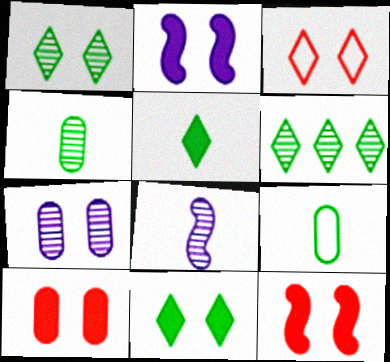[[2, 10, 11]]